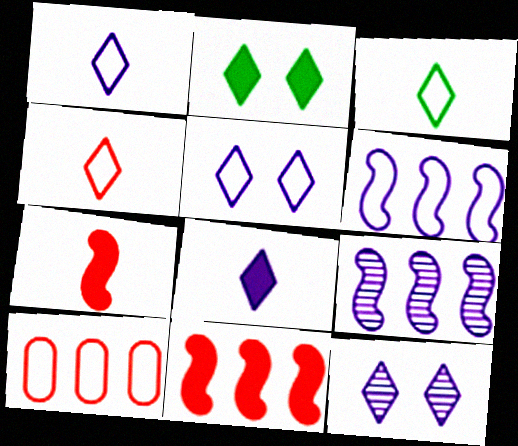[[1, 3, 4]]